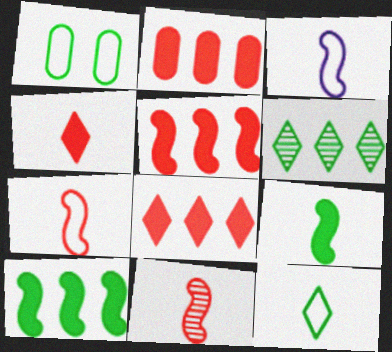[[1, 6, 9], 
[2, 5, 8], 
[3, 9, 11]]